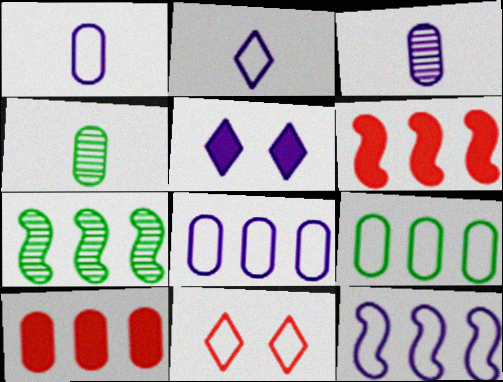[[3, 5, 12], 
[6, 7, 12]]